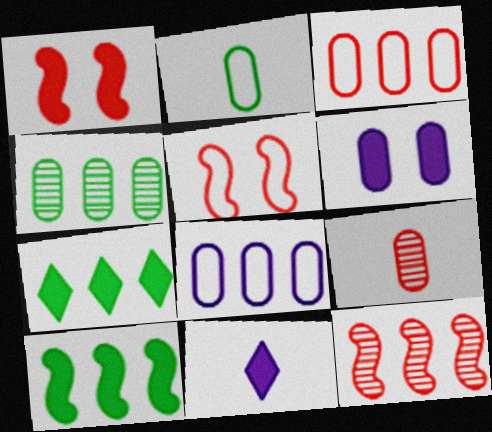[[4, 5, 11], 
[7, 8, 12]]